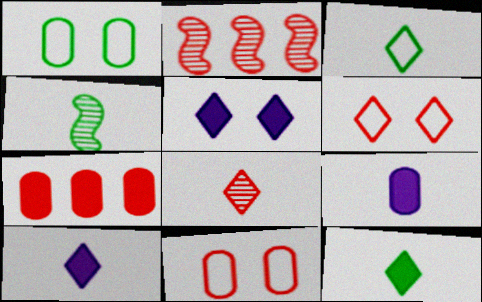[[1, 2, 10], 
[3, 8, 10]]